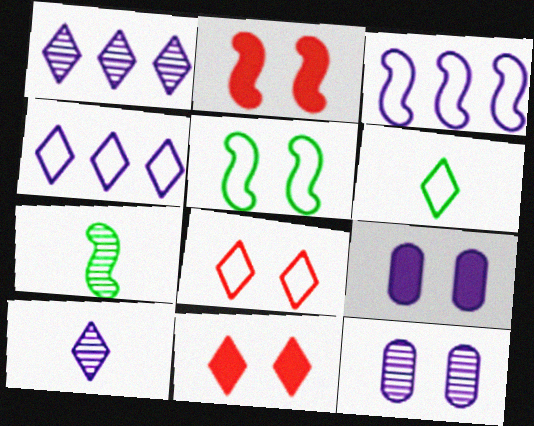[[1, 6, 11], 
[2, 3, 7], 
[3, 9, 10], 
[4, 6, 8], 
[5, 11, 12]]